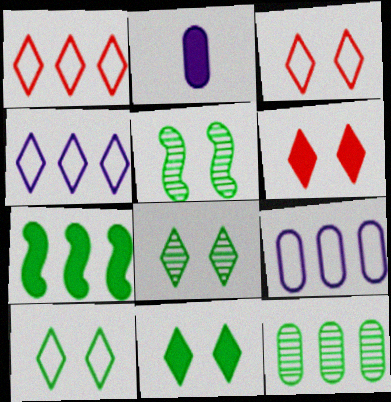[[1, 2, 5], 
[2, 6, 7], 
[8, 10, 11]]